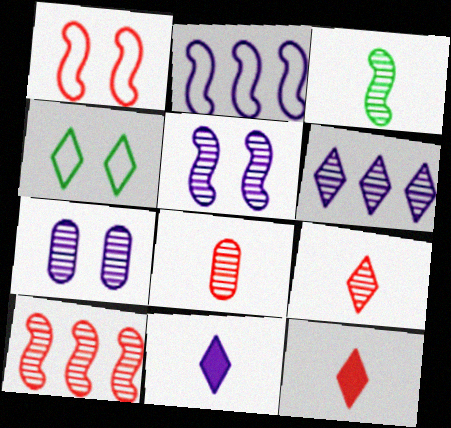[[2, 7, 11], 
[3, 5, 10], 
[4, 6, 12]]